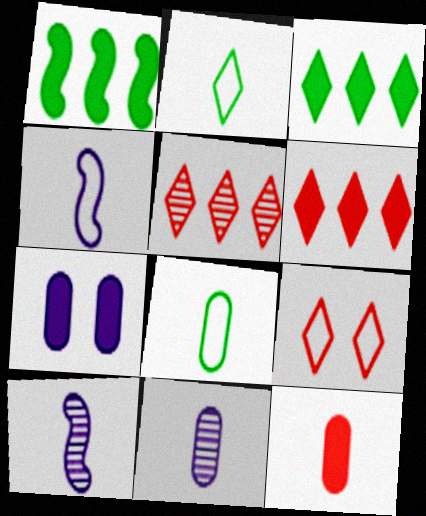[[1, 9, 11], 
[2, 10, 12], 
[8, 11, 12]]